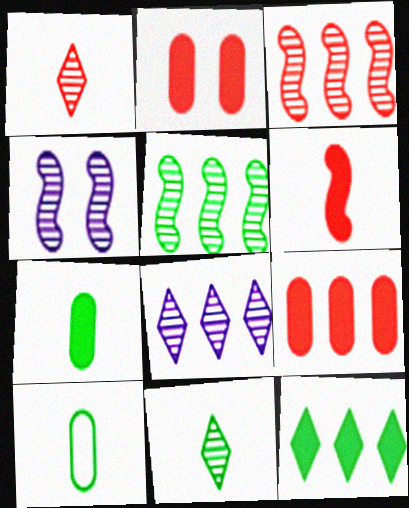[]